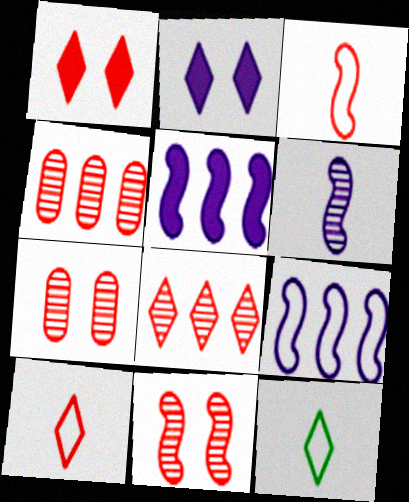[[1, 3, 4], 
[1, 8, 10], 
[2, 8, 12], 
[5, 7, 12]]